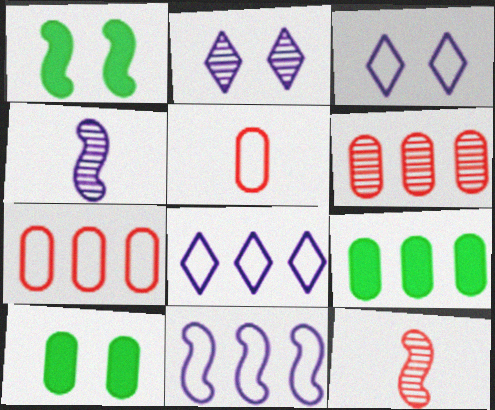[[1, 11, 12], 
[3, 9, 12], 
[8, 10, 12]]